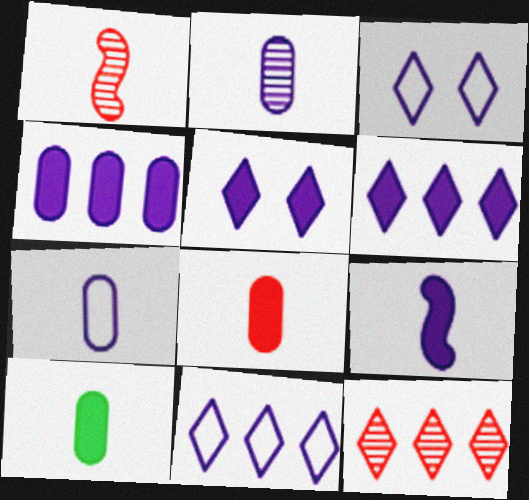[[4, 5, 9]]